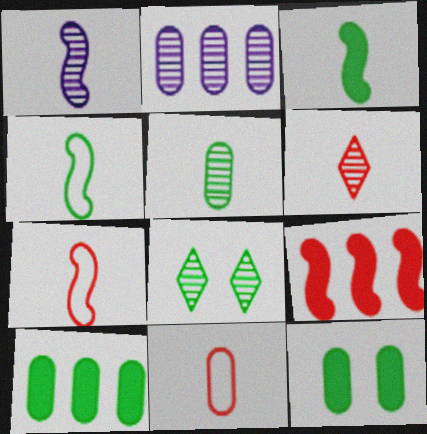[[1, 3, 7], 
[1, 5, 6], 
[2, 11, 12], 
[4, 8, 10]]